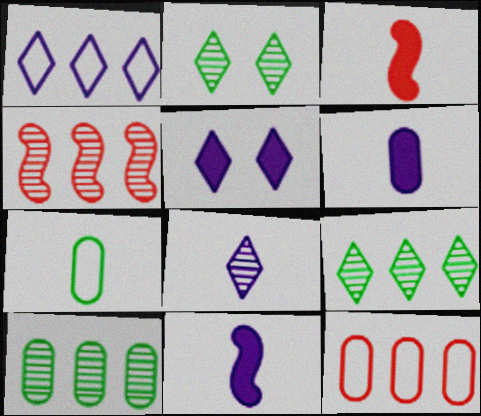[[1, 5, 8], 
[2, 11, 12], 
[3, 7, 8], 
[4, 5, 7]]